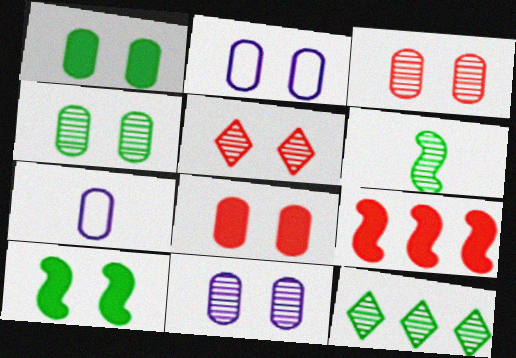[[1, 2, 3], 
[2, 4, 8], 
[2, 5, 10], 
[3, 4, 11], 
[4, 6, 12]]